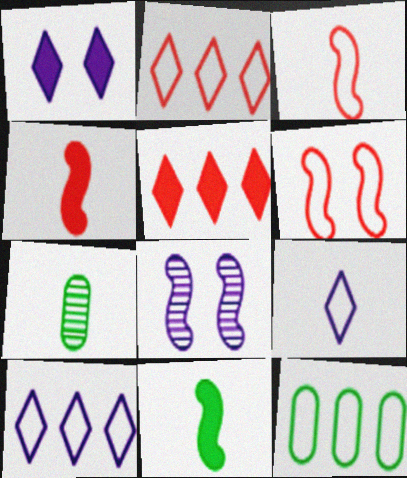[[4, 7, 9], 
[6, 9, 12]]